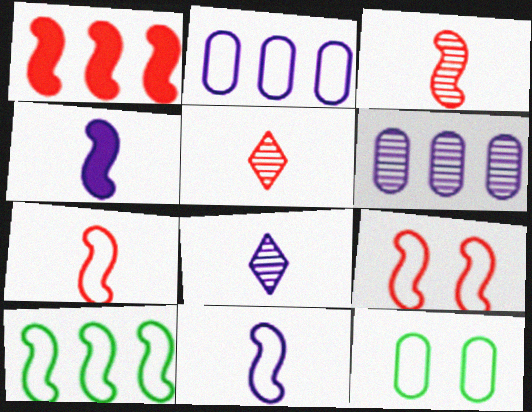[[1, 3, 9], 
[1, 8, 12], 
[9, 10, 11]]